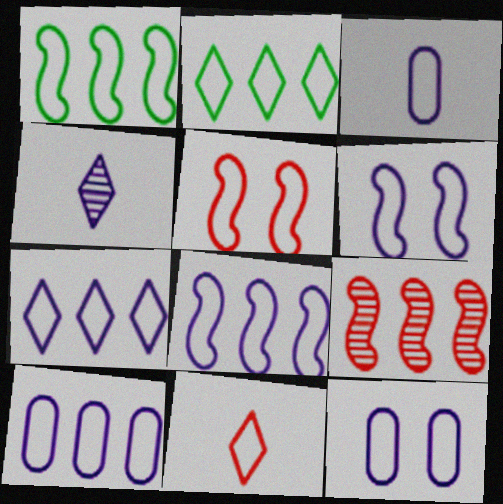[[1, 11, 12], 
[2, 3, 5], 
[3, 6, 7], 
[3, 10, 12], 
[7, 8, 10]]